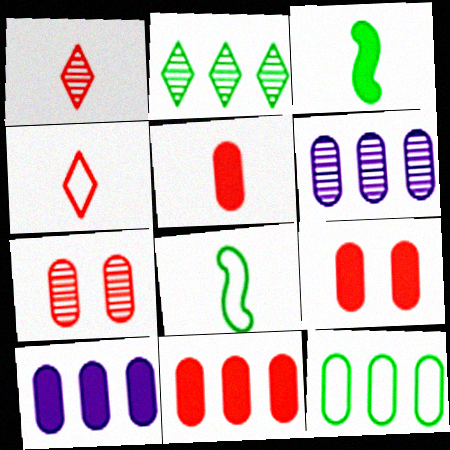[[5, 9, 11], 
[6, 11, 12]]